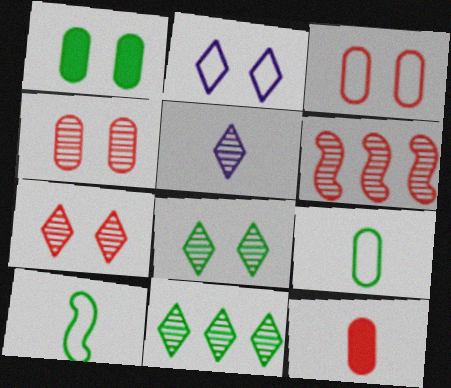[[1, 10, 11], 
[5, 7, 11], 
[5, 10, 12]]